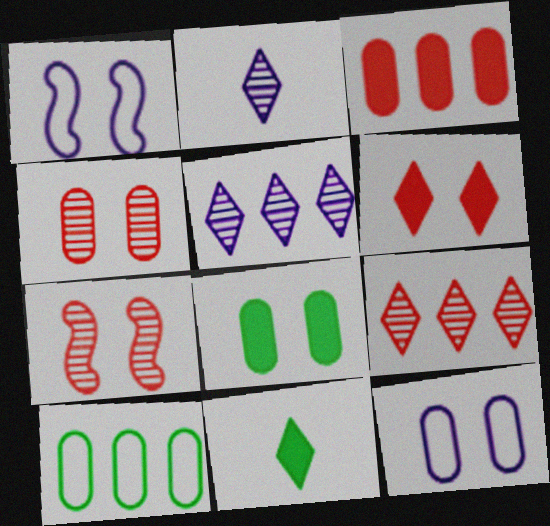[[4, 8, 12]]